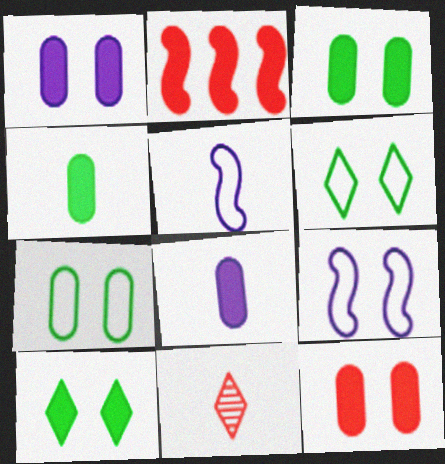[[1, 3, 12], 
[2, 8, 10], 
[4, 5, 11]]